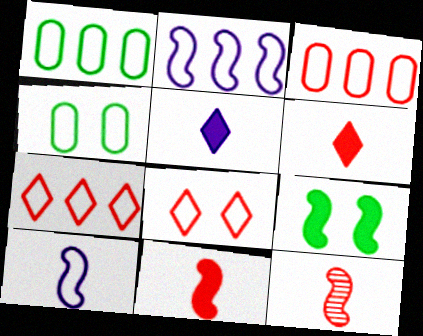[[1, 2, 7], 
[1, 8, 10], 
[2, 9, 12], 
[4, 7, 10]]